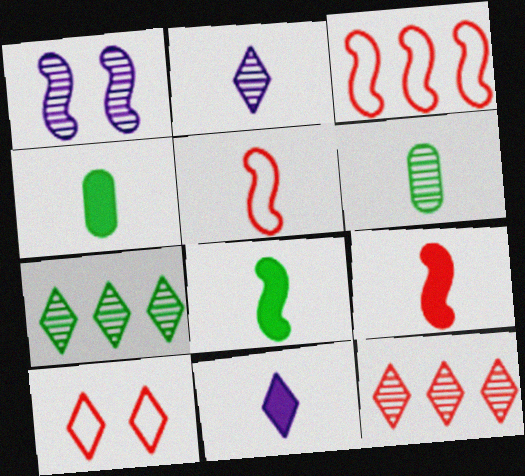[[1, 3, 8], 
[1, 6, 12], 
[2, 4, 5], 
[4, 9, 11], 
[5, 6, 11], 
[7, 10, 11]]